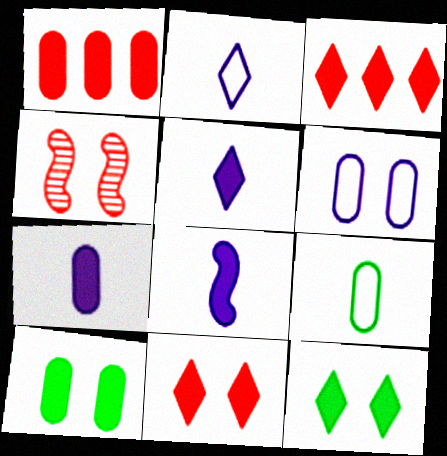[[1, 7, 10], 
[1, 8, 12], 
[3, 5, 12], 
[3, 8, 10], 
[4, 6, 12], 
[5, 7, 8]]